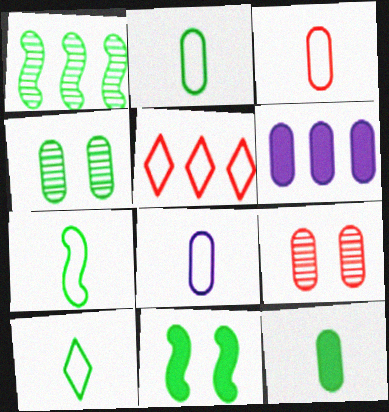[[1, 5, 6], 
[1, 7, 11], 
[2, 3, 8], 
[2, 6, 9], 
[2, 7, 10], 
[3, 4, 6]]